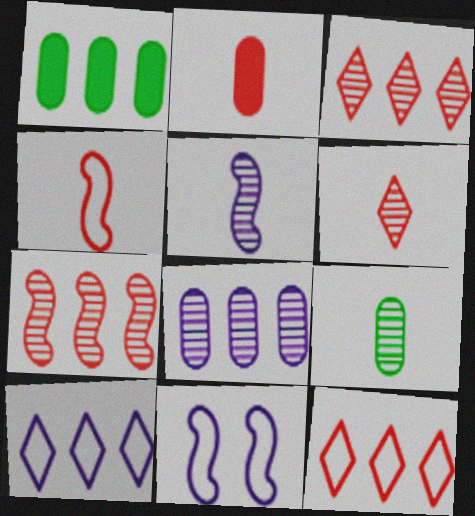[[1, 6, 11], 
[1, 7, 10], 
[2, 4, 6], 
[5, 6, 9]]